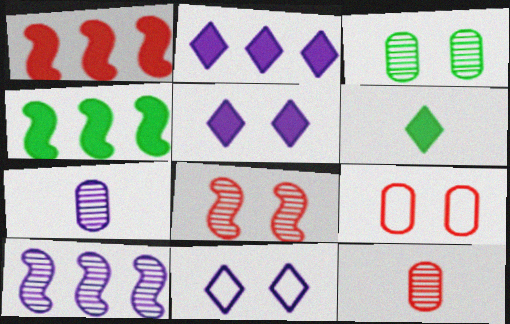[[4, 11, 12], 
[6, 9, 10]]